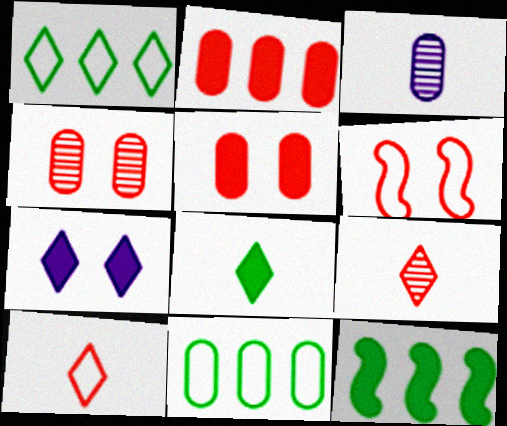[[1, 7, 9], 
[2, 6, 9], 
[3, 5, 11]]